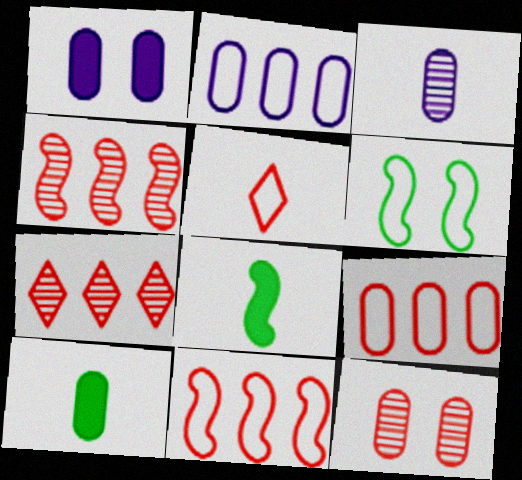[[1, 2, 3], 
[2, 5, 6], 
[2, 10, 12], 
[3, 5, 8]]